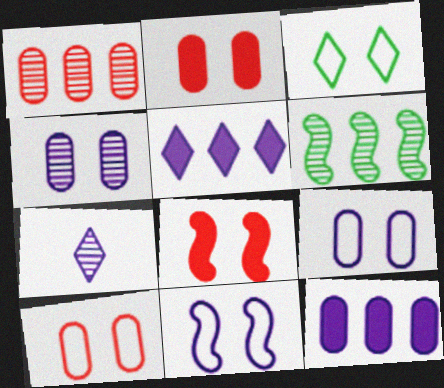[[3, 4, 8], 
[3, 10, 11], 
[7, 11, 12]]